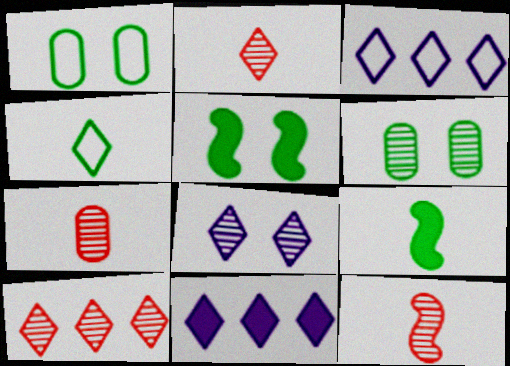[[1, 11, 12], 
[2, 7, 12], 
[3, 5, 7]]